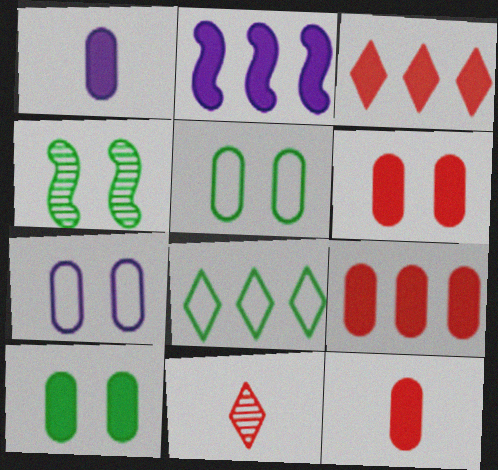[[1, 9, 10], 
[2, 5, 11], 
[6, 9, 12]]